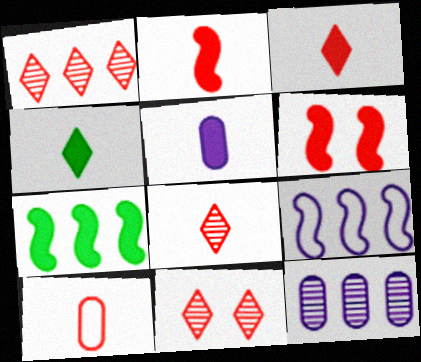[[1, 6, 10], 
[1, 8, 11], 
[2, 4, 5], 
[2, 8, 10]]